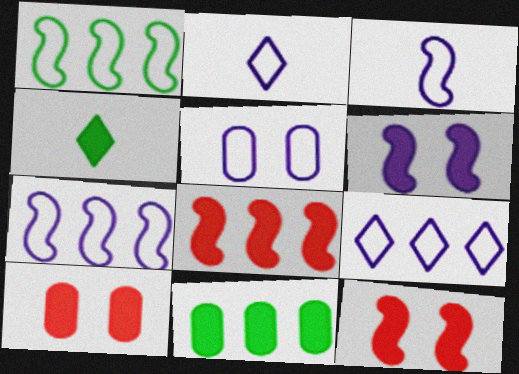[[2, 5, 7], 
[3, 5, 9]]